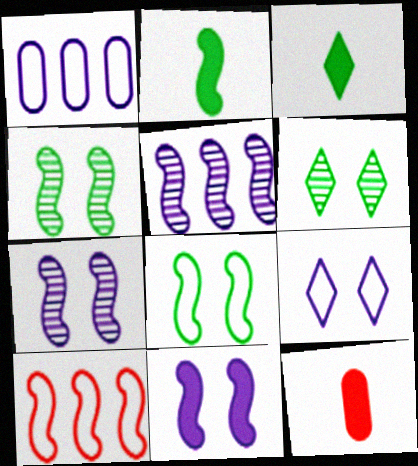[[2, 7, 10]]